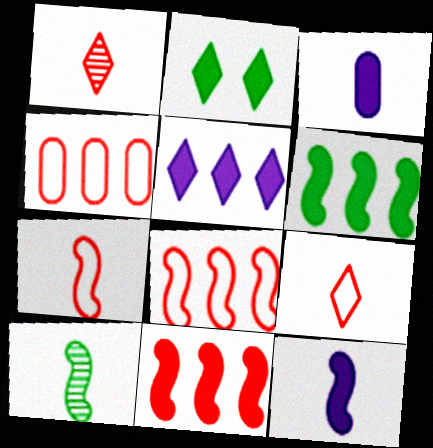[[2, 3, 11], 
[3, 9, 10], 
[7, 10, 12]]